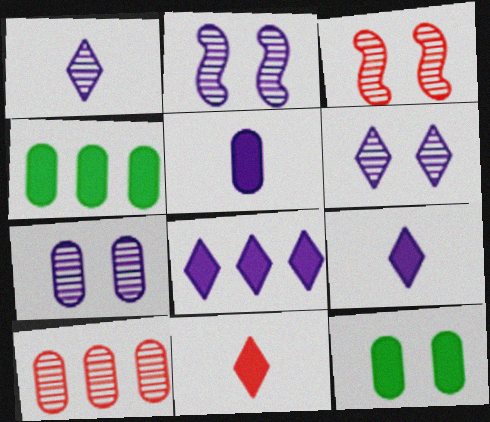[[2, 6, 7]]